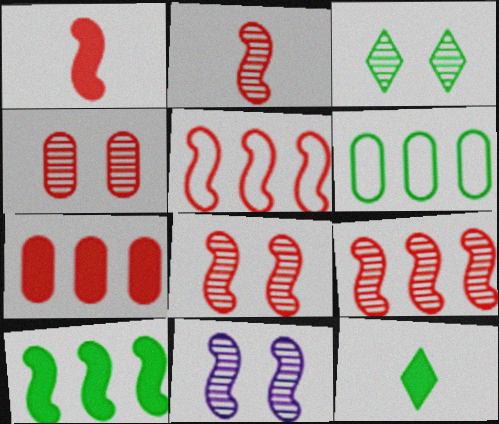[[1, 5, 8], 
[2, 8, 9], 
[3, 4, 11]]